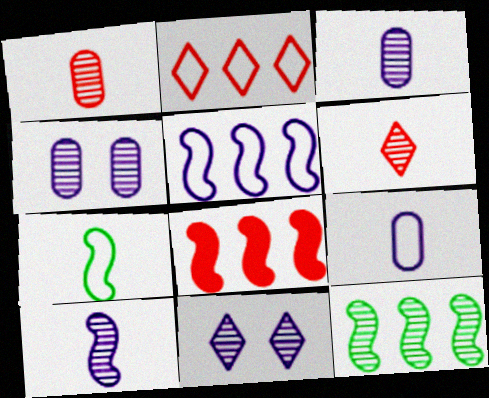[[1, 11, 12], 
[4, 6, 12], 
[5, 8, 12]]